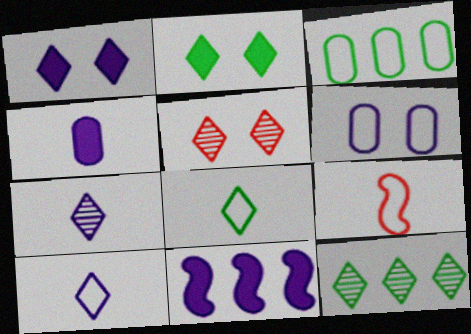[[1, 4, 11], 
[2, 8, 12], 
[5, 7, 12], 
[6, 7, 11]]